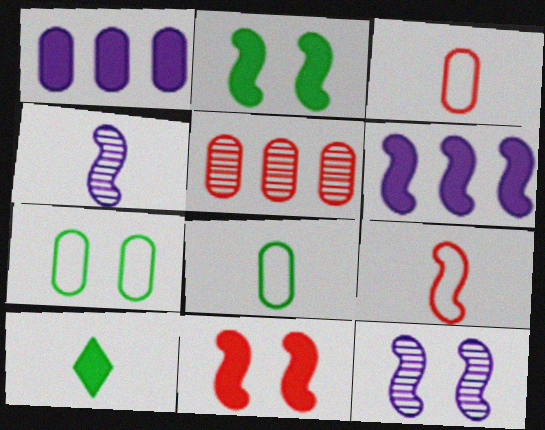[[1, 10, 11], 
[3, 4, 10]]